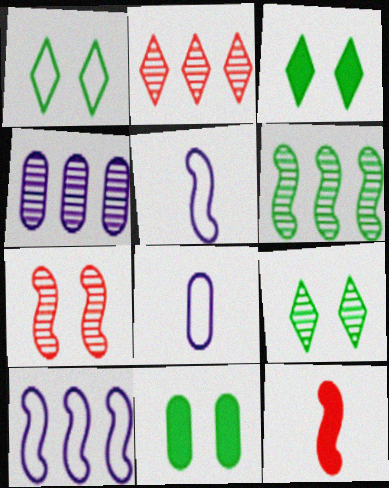[[1, 3, 9], 
[1, 4, 12], 
[2, 4, 6], 
[2, 5, 11]]